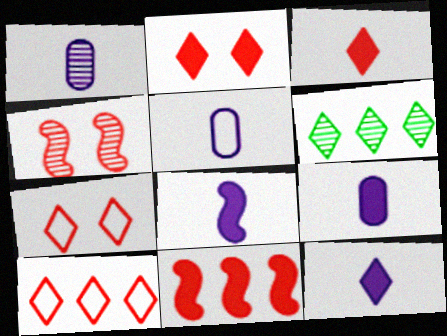[[1, 4, 6], 
[1, 5, 9], 
[6, 7, 12], 
[8, 9, 12]]